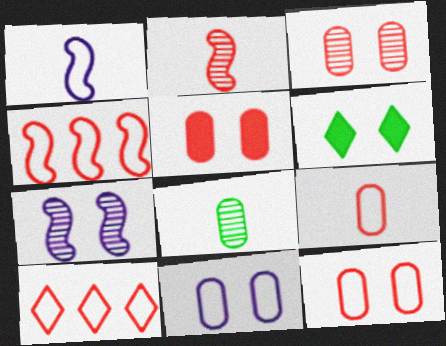[[2, 5, 10], 
[3, 5, 12], 
[6, 7, 12]]